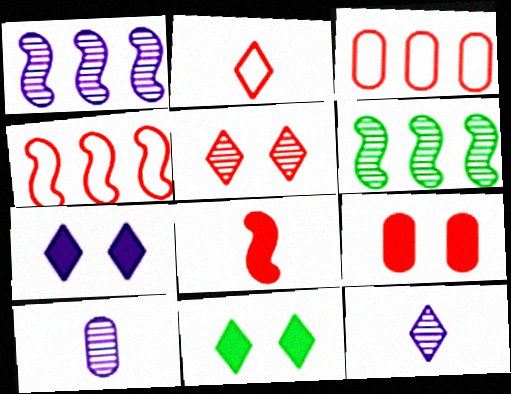[[3, 5, 8], 
[4, 10, 11], 
[5, 6, 10]]